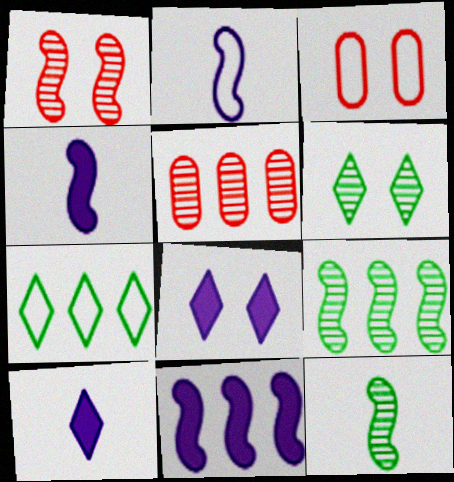[[2, 3, 7], 
[3, 9, 10], 
[5, 7, 11]]